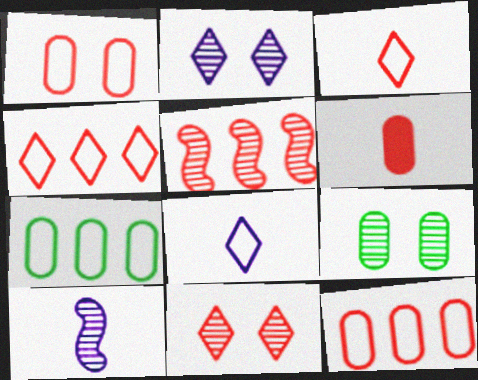[]